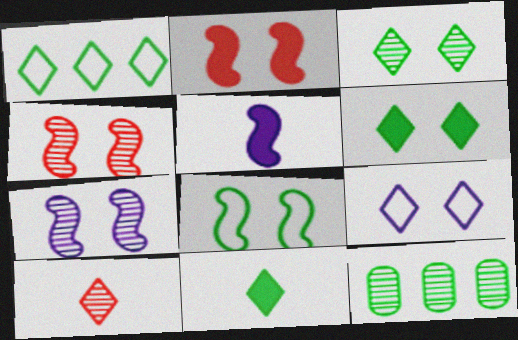[[1, 3, 11], 
[2, 7, 8], 
[7, 10, 12], 
[8, 11, 12]]